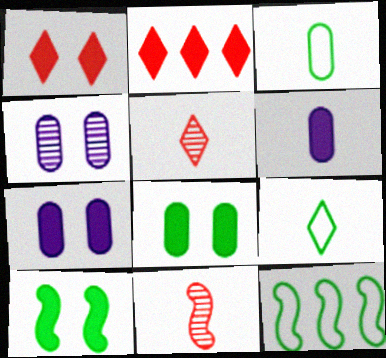[[1, 7, 10], 
[2, 6, 10], 
[5, 7, 12], 
[6, 9, 11]]